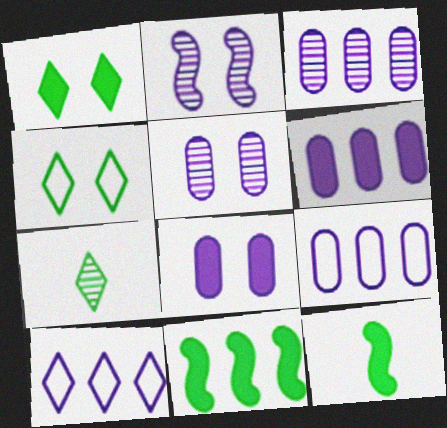[[3, 6, 9]]